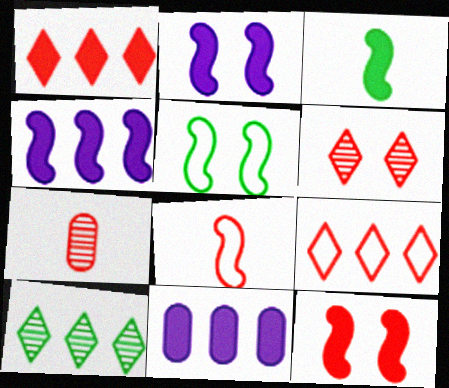[[3, 4, 12], 
[7, 9, 12]]